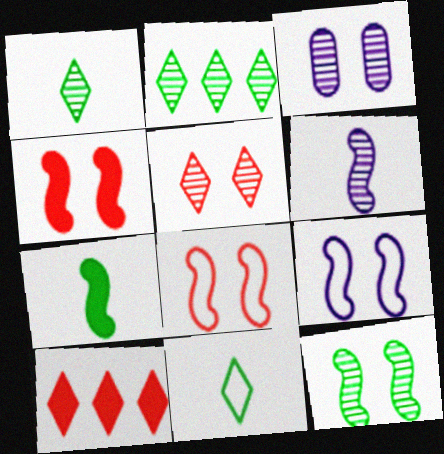[[3, 5, 12], 
[4, 9, 12]]